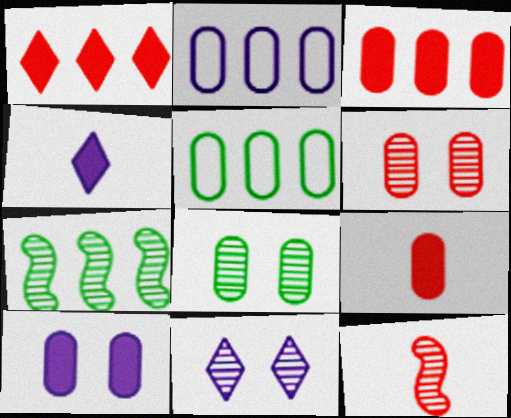[[1, 2, 7], 
[2, 8, 9]]